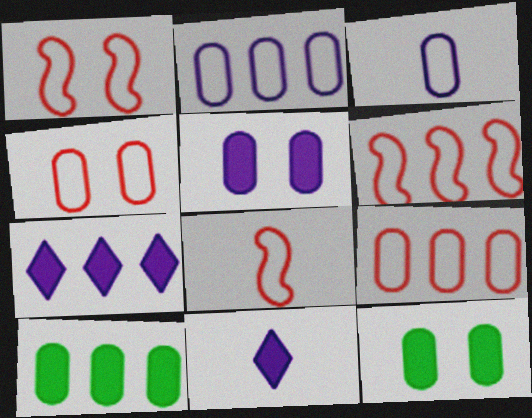[[1, 6, 8]]